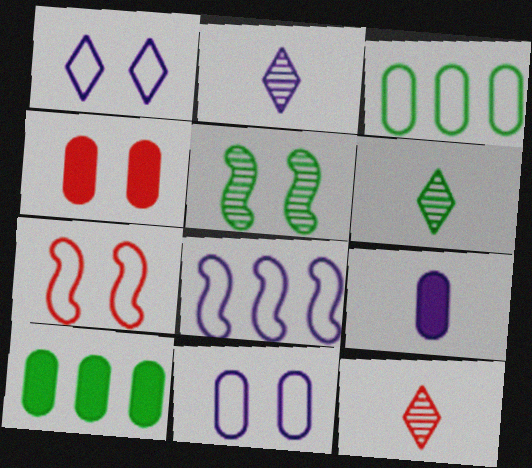[[1, 4, 5], 
[2, 6, 12], 
[2, 7, 10], 
[4, 6, 8], 
[4, 9, 10]]